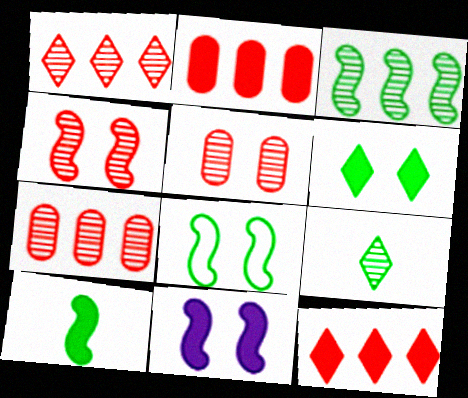[[3, 8, 10], 
[4, 8, 11]]